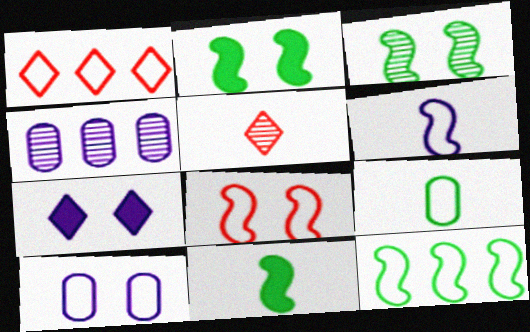[[3, 4, 5], 
[3, 11, 12], 
[4, 6, 7], 
[6, 8, 12]]